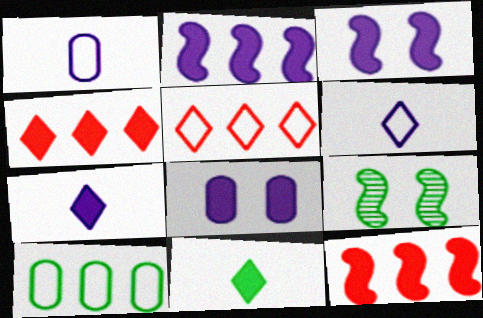[[1, 4, 9], 
[2, 7, 8], 
[8, 11, 12], 
[9, 10, 11]]